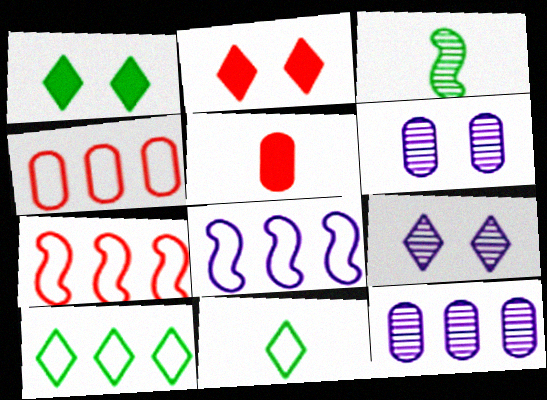[[4, 8, 10]]